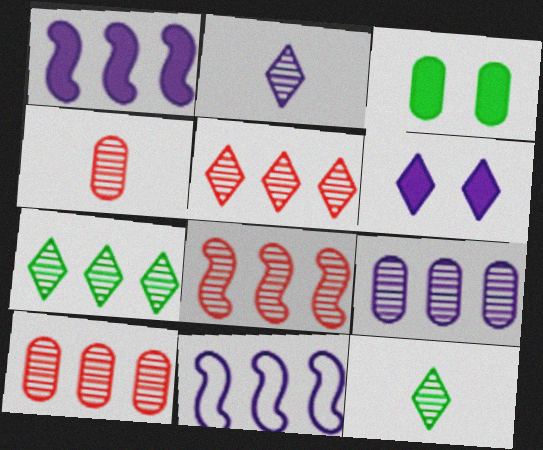[[5, 8, 10], 
[7, 8, 9]]